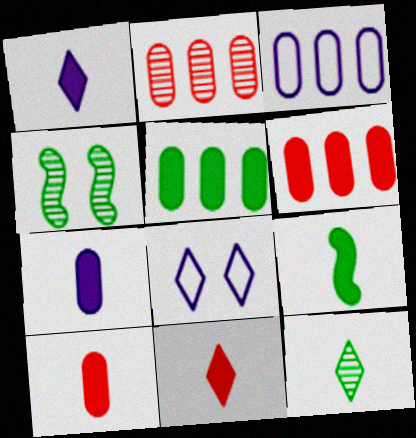[[1, 9, 10], 
[2, 3, 5], 
[2, 8, 9], 
[3, 4, 11], 
[7, 9, 11]]